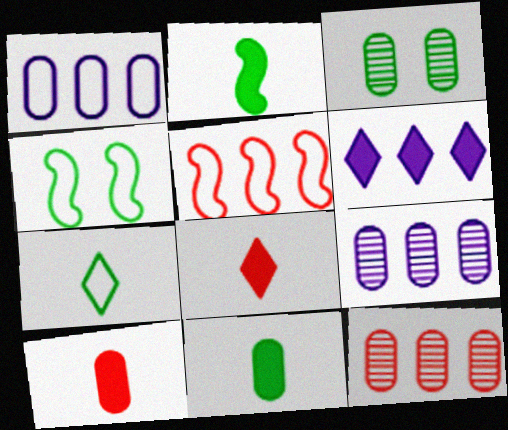[[1, 3, 10], 
[4, 8, 9]]